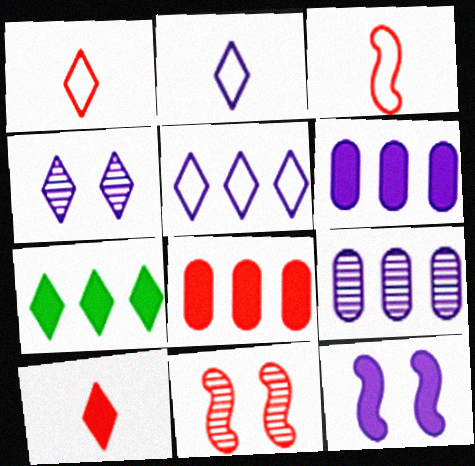[[1, 4, 7], 
[1, 8, 11], 
[2, 9, 12]]